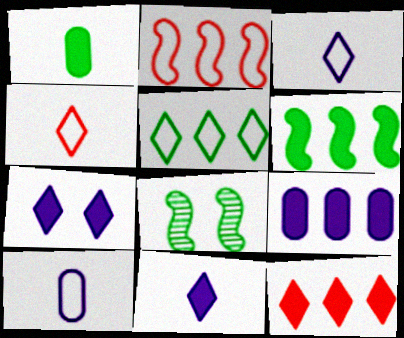[[1, 5, 8], 
[4, 8, 9], 
[6, 9, 12], 
[8, 10, 12]]